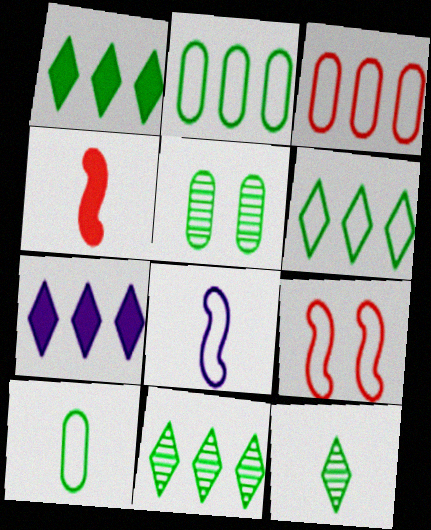[[1, 6, 11]]